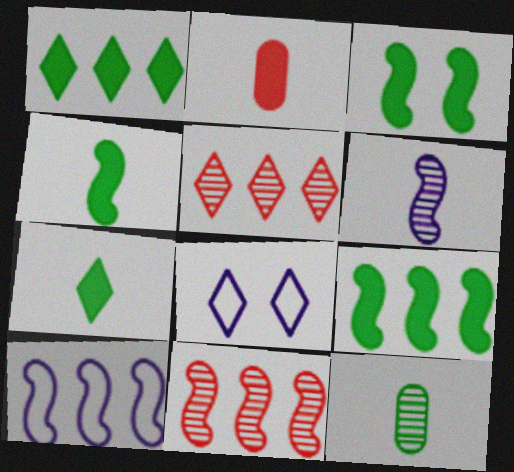[[3, 4, 9], 
[5, 7, 8], 
[9, 10, 11]]